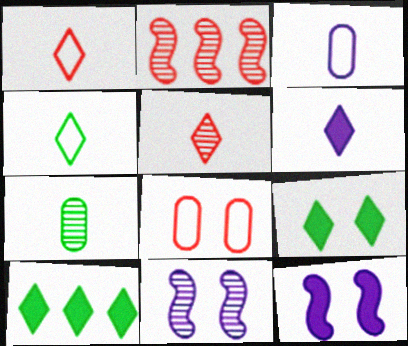[[2, 3, 9], 
[4, 5, 6], 
[8, 9, 11]]